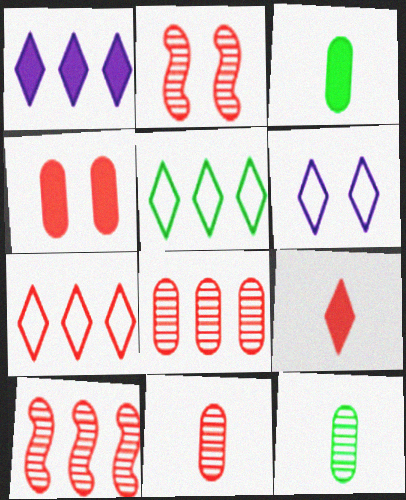[[3, 6, 10]]